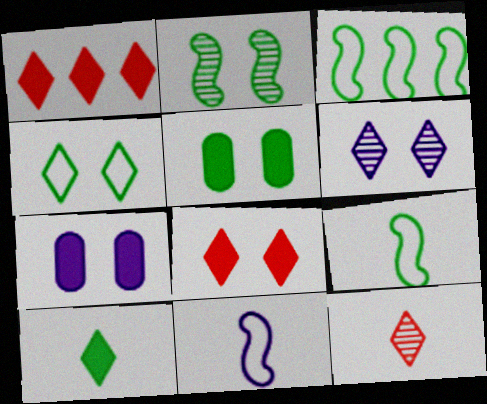[[2, 4, 5], 
[3, 7, 12], 
[4, 6, 8]]